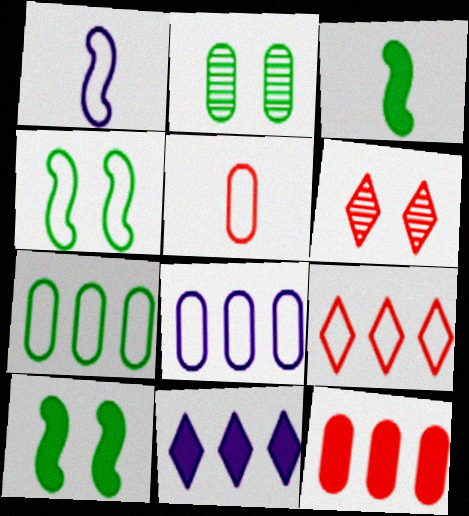[[3, 6, 8]]